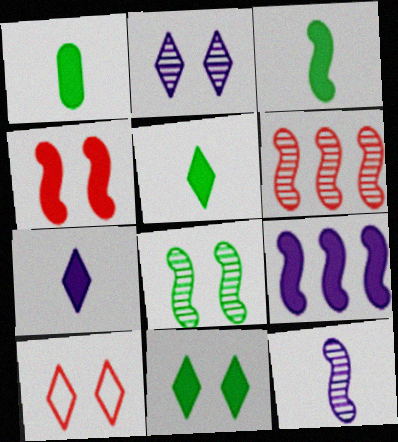[[1, 3, 5], 
[2, 10, 11], 
[3, 4, 9], 
[6, 8, 12]]